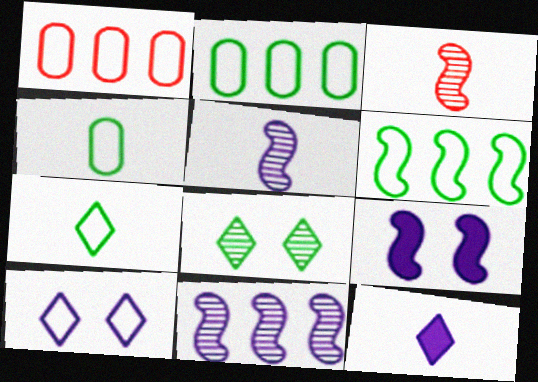[[3, 4, 12], 
[3, 6, 9]]